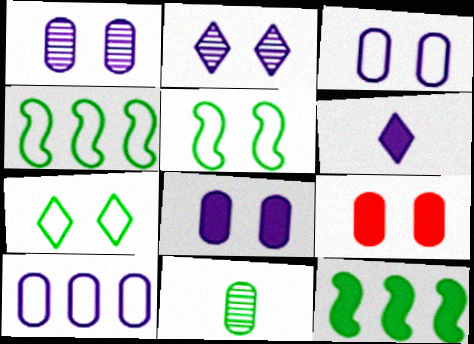[[1, 3, 8], 
[2, 5, 9], 
[6, 9, 12], 
[7, 11, 12], 
[9, 10, 11]]